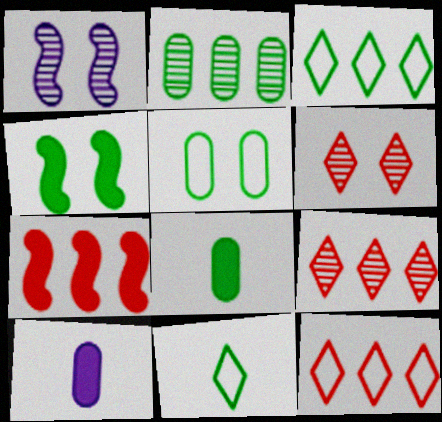[[1, 8, 12], 
[2, 4, 11], 
[2, 5, 8]]